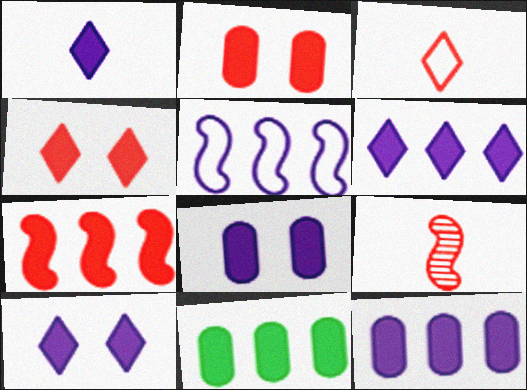[[1, 6, 10], 
[6, 7, 11]]